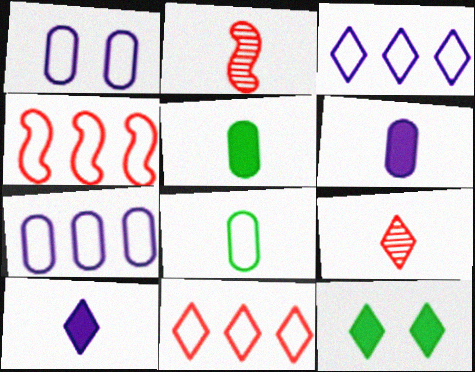[[2, 7, 12], 
[2, 8, 10], 
[3, 9, 12]]